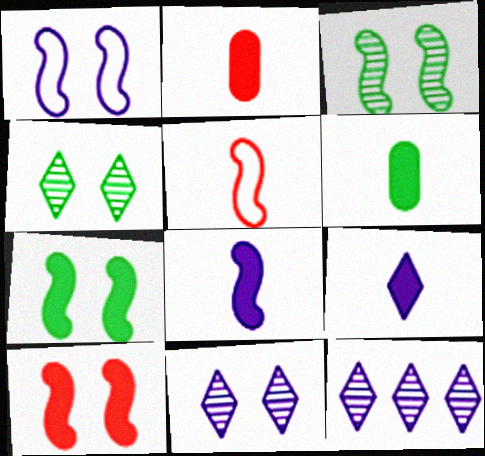[[1, 3, 10]]